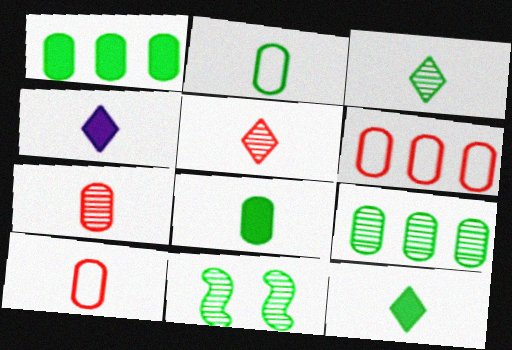[[3, 9, 11], 
[4, 6, 11]]